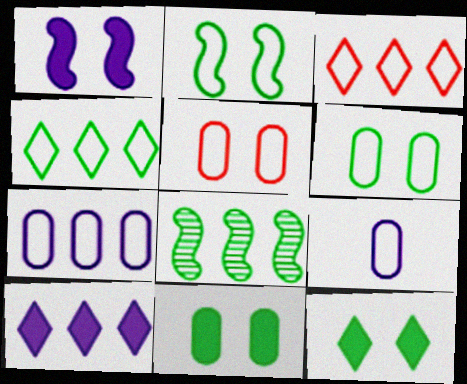[[2, 3, 9]]